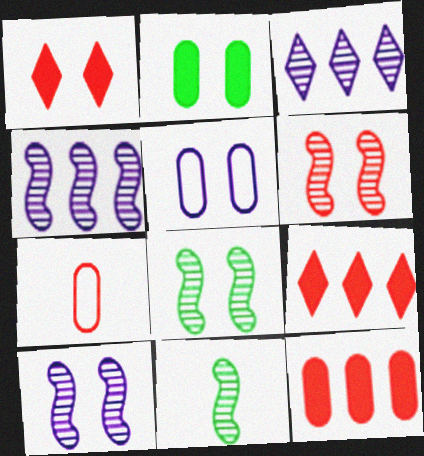[[1, 5, 8], 
[4, 6, 11], 
[5, 9, 11], 
[6, 7, 9], 
[6, 8, 10]]